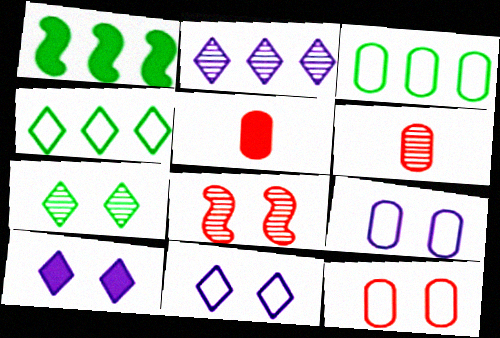[[1, 5, 10], 
[1, 6, 11]]